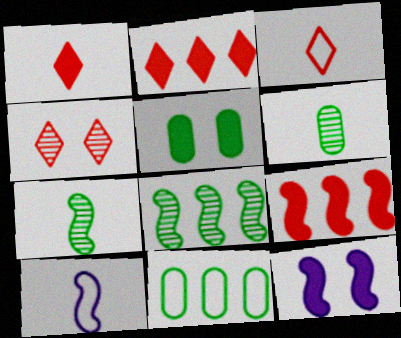[[1, 6, 10], 
[2, 3, 4], 
[5, 6, 11]]